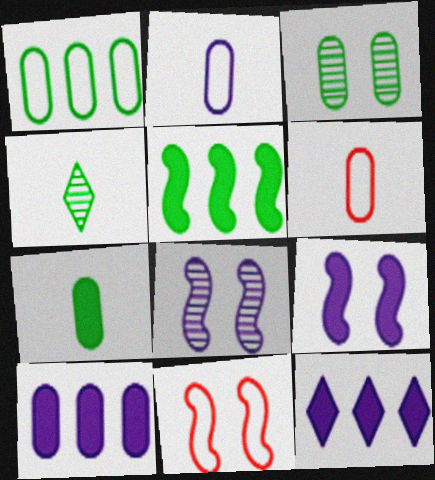[[1, 3, 7], 
[2, 8, 12], 
[3, 6, 10], 
[4, 10, 11]]